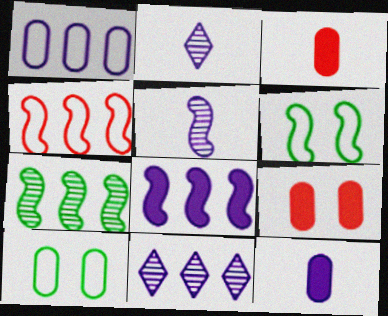[[1, 8, 11], 
[3, 6, 11], 
[4, 7, 8]]